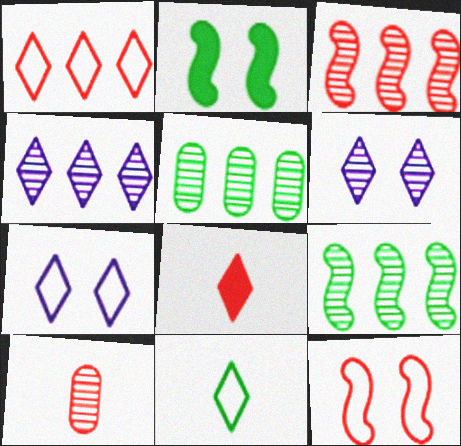[[1, 7, 11], 
[2, 5, 11], 
[3, 4, 5], 
[6, 9, 10]]